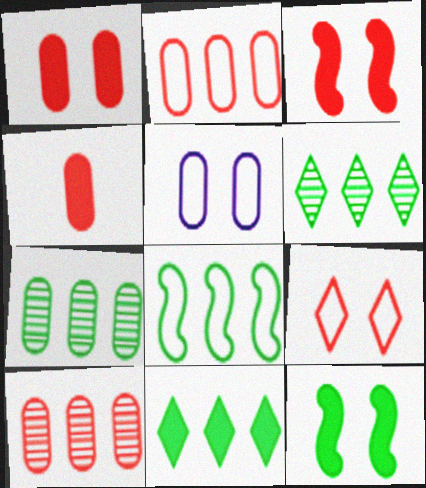[[4, 5, 7], 
[7, 8, 11]]